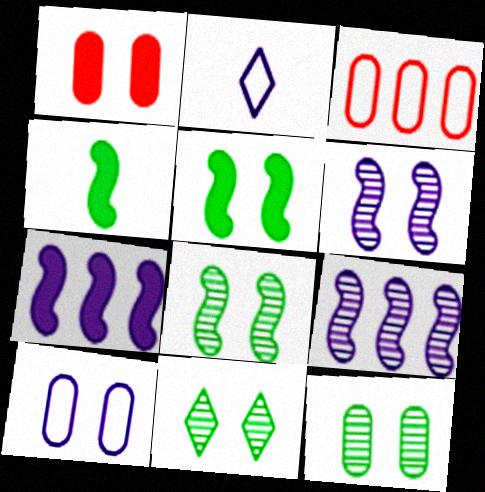[[1, 10, 12], 
[8, 11, 12]]